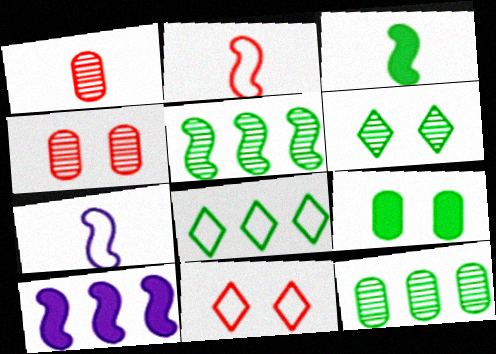[]